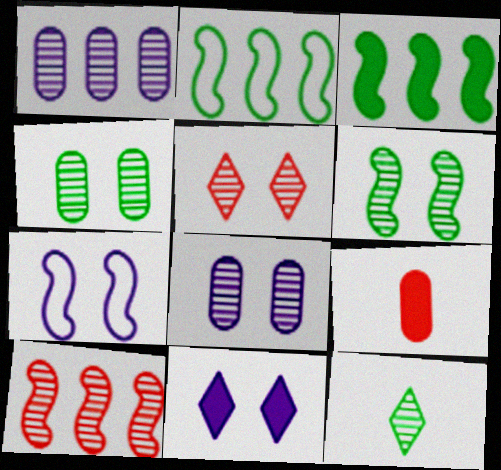[[3, 9, 11], 
[5, 6, 8], 
[7, 8, 11], 
[8, 10, 12]]